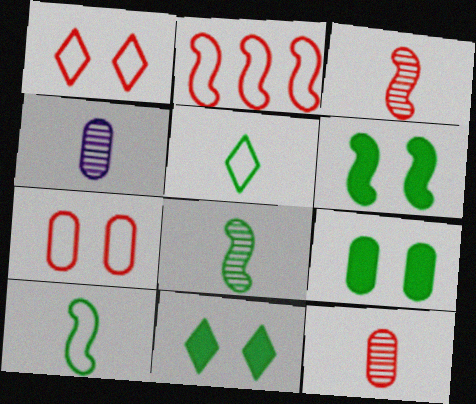[[2, 4, 11], 
[6, 9, 11]]